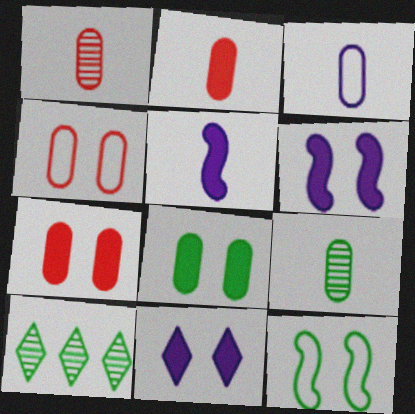[[2, 3, 9], 
[4, 5, 10]]